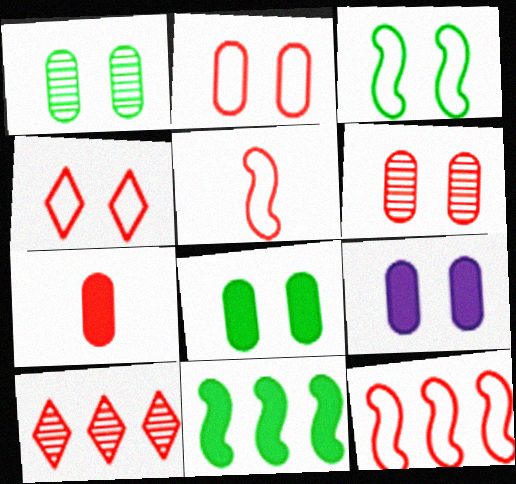[[1, 2, 9]]